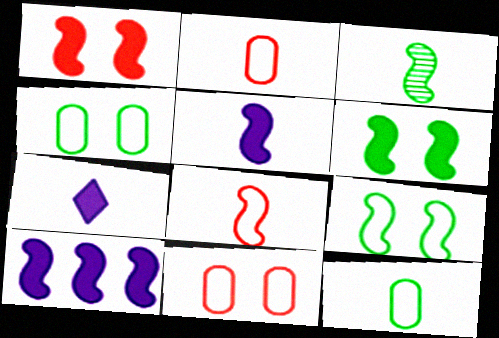[[2, 3, 7], 
[3, 5, 8]]